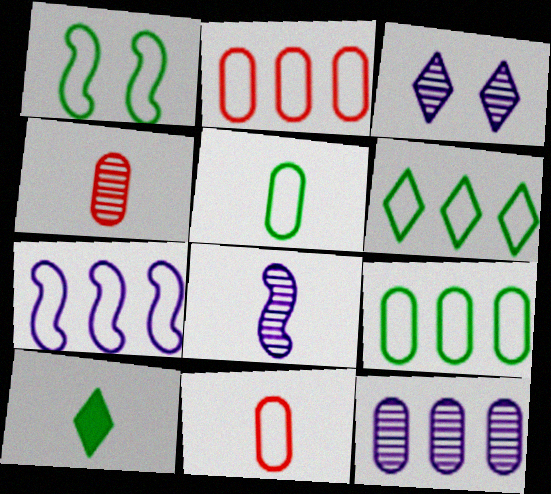[[1, 5, 6], 
[2, 6, 7], 
[3, 8, 12], 
[8, 10, 11]]